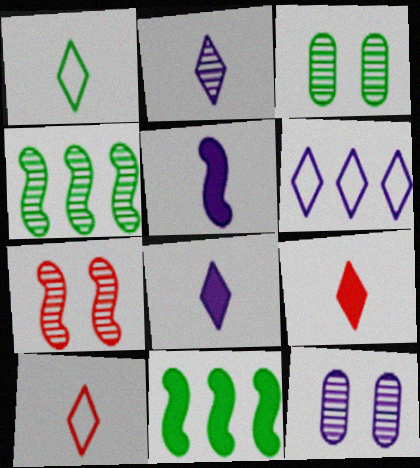[[1, 2, 9], 
[1, 3, 11], 
[5, 6, 12], 
[10, 11, 12]]